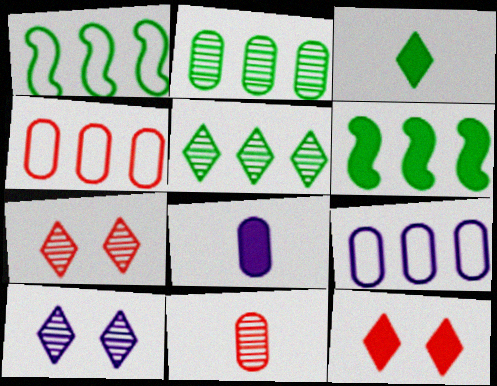[[1, 7, 8], 
[6, 8, 12]]